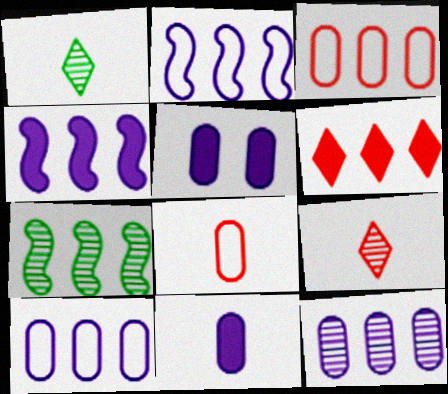[[6, 7, 10]]